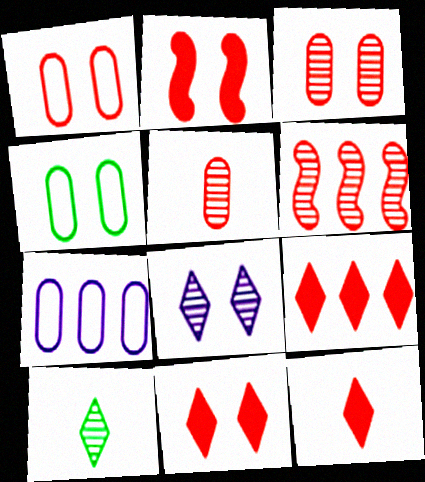[[1, 6, 12], 
[2, 4, 8], 
[2, 7, 10], 
[9, 11, 12]]